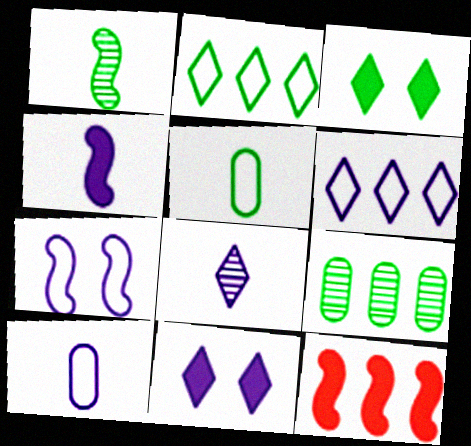[[1, 7, 12], 
[4, 8, 10], 
[6, 7, 10], 
[6, 8, 11], 
[6, 9, 12]]